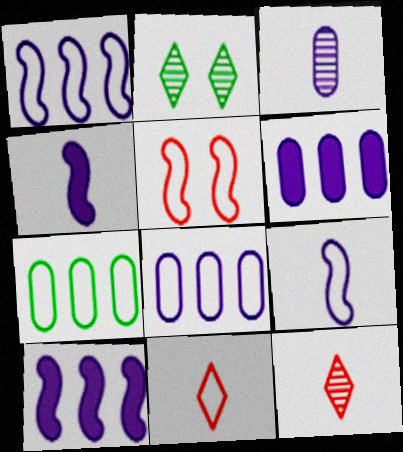[]